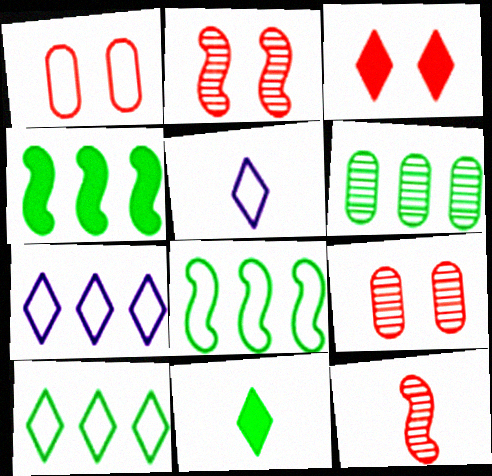[[1, 2, 3], 
[1, 5, 8], 
[4, 5, 9], 
[4, 6, 10]]